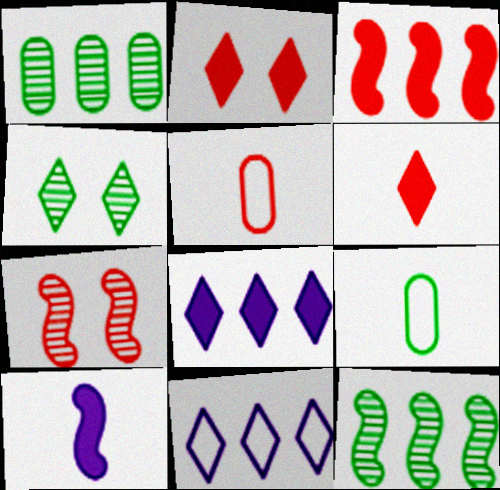[[1, 3, 11], 
[4, 6, 11], 
[7, 8, 9]]